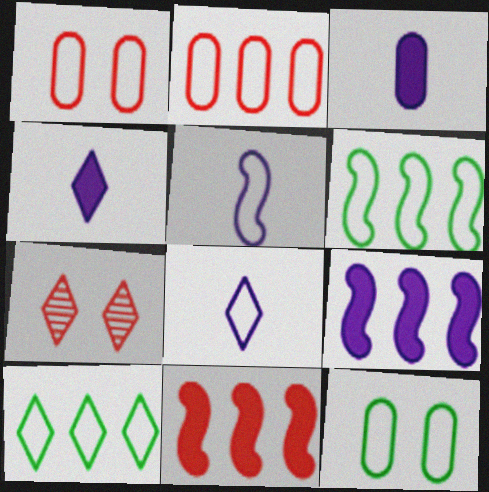[[1, 5, 10], 
[1, 6, 8], 
[3, 6, 7], 
[4, 7, 10]]